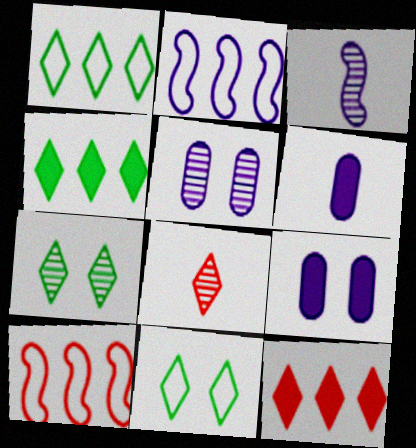[[6, 7, 10]]